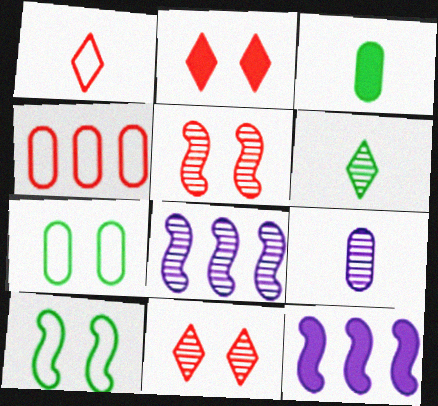[[2, 3, 12]]